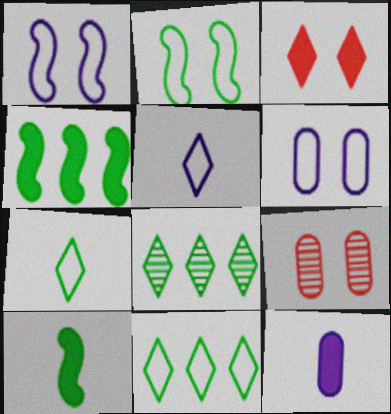[[3, 4, 12], 
[3, 5, 8], 
[4, 5, 9]]